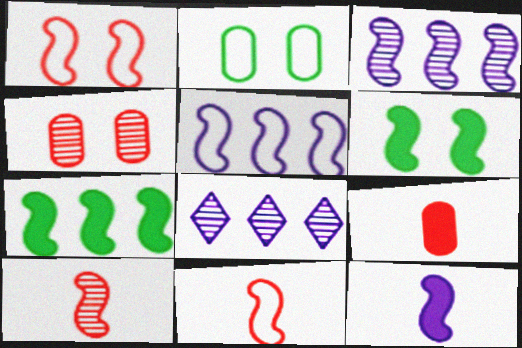[[3, 6, 11], 
[5, 6, 10]]